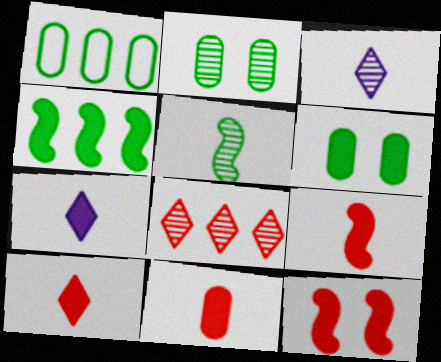[[1, 3, 12], 
[9, 10, 11]]